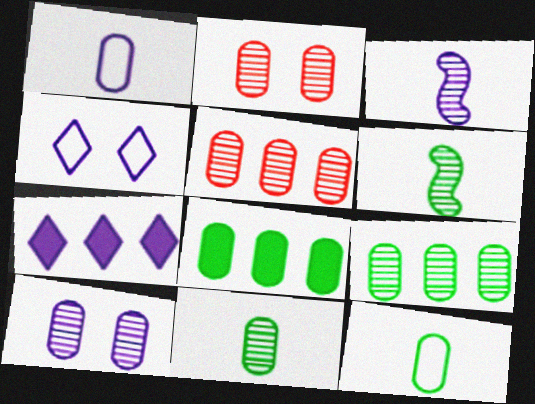[[1, 2, 8], 
[5, 10, 11]]